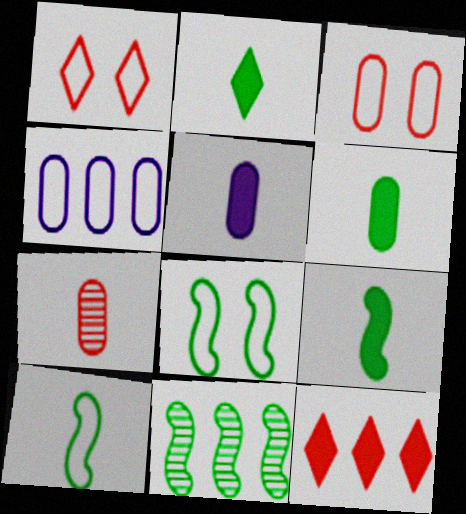[[1, 4, 10], 
[1, 5, 11], 
[2, 6, 9], 
[4, 11, 12], 
[8, 9, 11]]